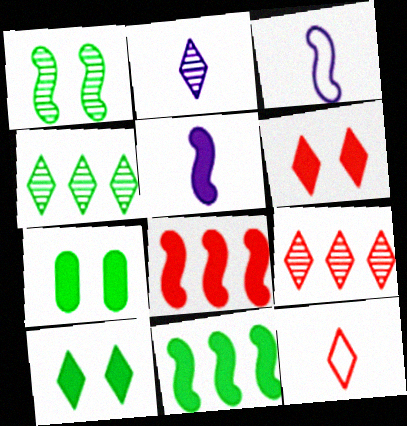[[1, 3, 8], 
[3, 7, 9], 
[6, 9, 12]]